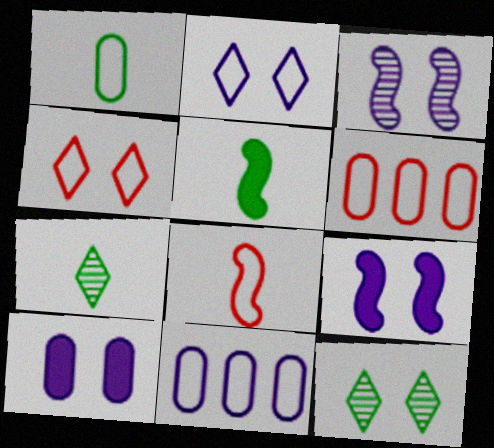[[1, 5, 7], 
[2, 3, 10], 
[4, 6, 8], 
[6, 7, 9]]